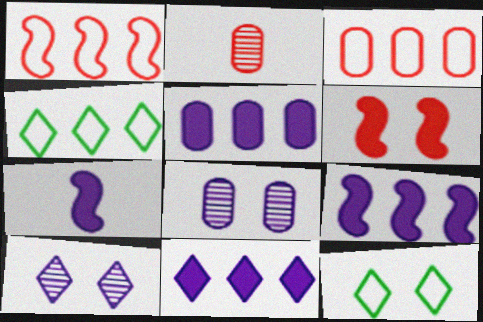[[2, 9, 12], 
[5, 9, 11], 
[6, 8, 12]]